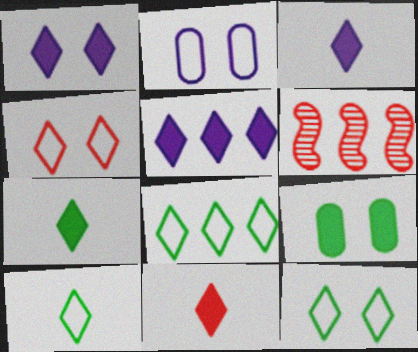[[1, 3, 5], 
[2, 6, 7], 
[3, 7, 11], 
[8, 10, 12]]